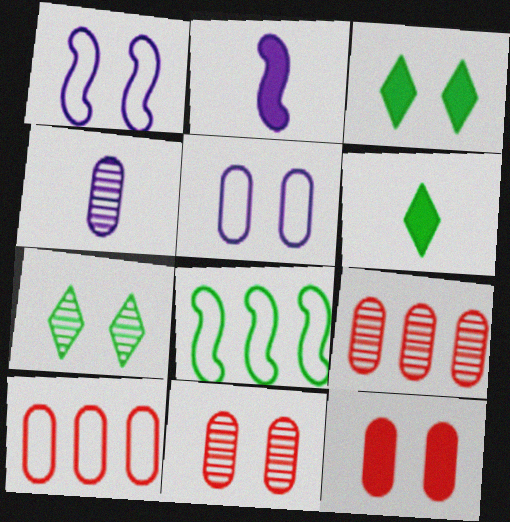[[1, 3, 11], 
[1, 6, 9], 
[1, 7, 12], 
[2, 7, 10]]